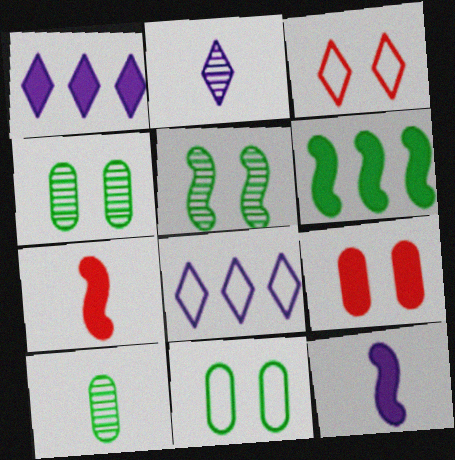[[4, 7, 8]]